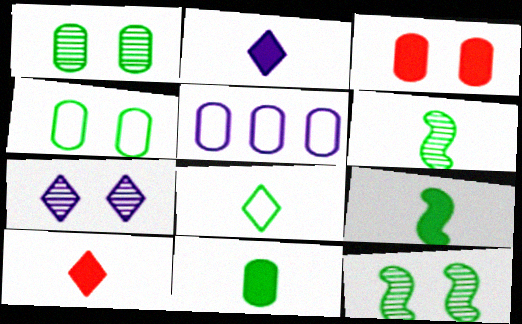[[5, 10, 12], 
[6, 8, 11]]